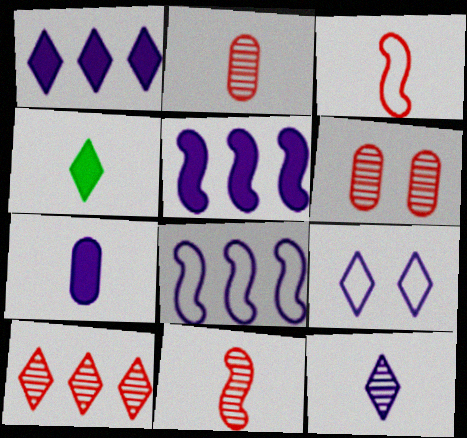[[1, 9, 12], 
[4, 6, 8], 
[4, 9, 10], 
[6, 10, 11]]